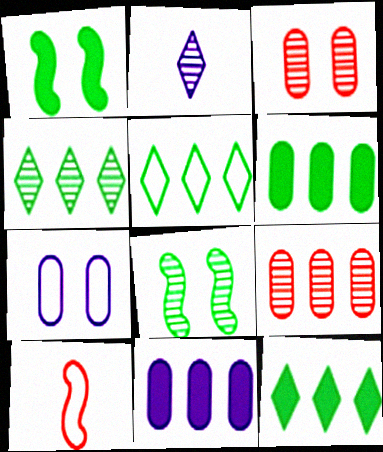[[2, 8, 9], 
[4, 5, 12], 
[5, 7, 10]]